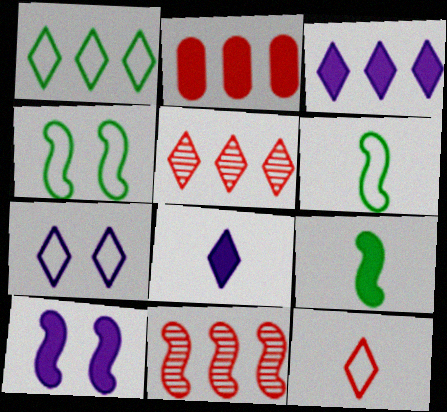[[1, 3, 5], 
[1, 7, 12], 
[6, 10, 11]]